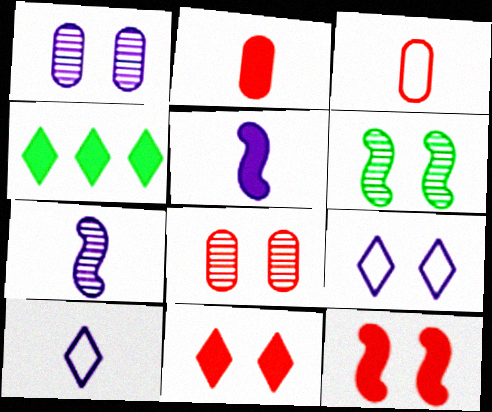[]